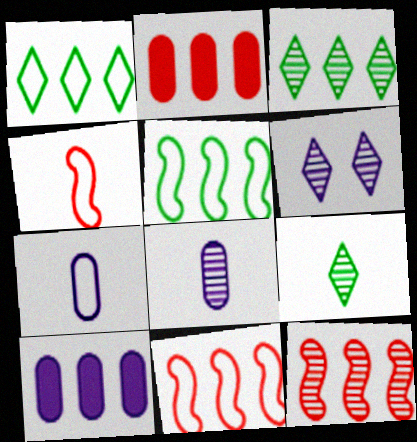[[1, 10, 12], 
[3, 10, 11]]